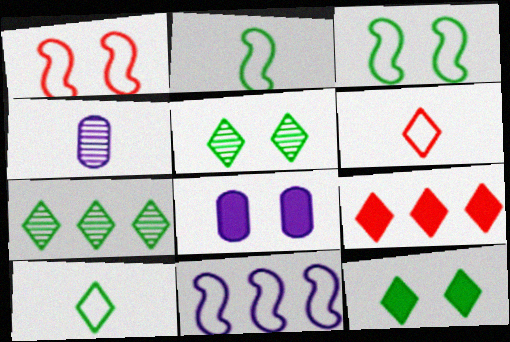[[1, 2, 11], 
[1, 5, 8], 
[3, 4, 9], 
[7, 10, 12]]